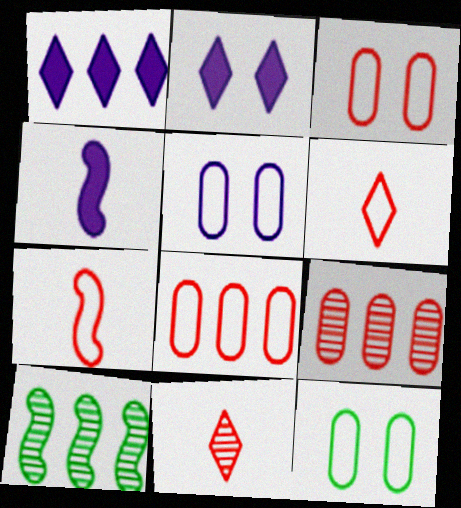[[1, 8, 10], 
[3, 5, 12]]